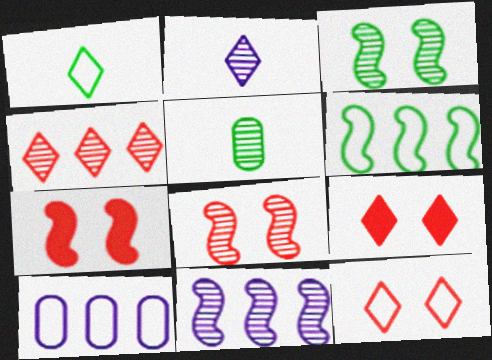[]